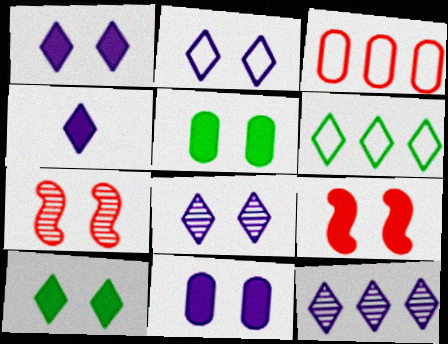[[1, 2, 8], 
[1, 5, 9], 
[2, 4, 12], 
[2, 5, 7], 
[9, 10, 11]]